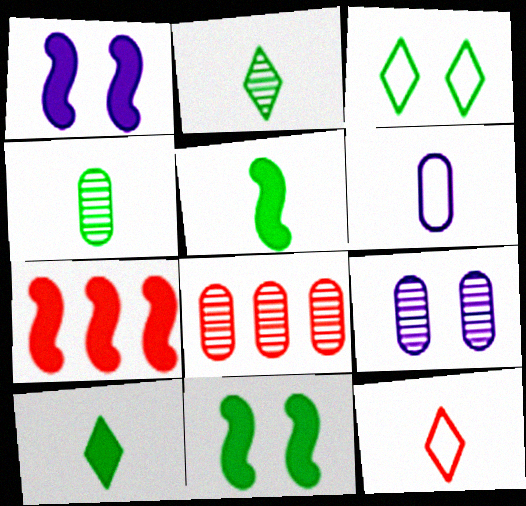[[1, 5, 7], 
[4, 8, 9]]